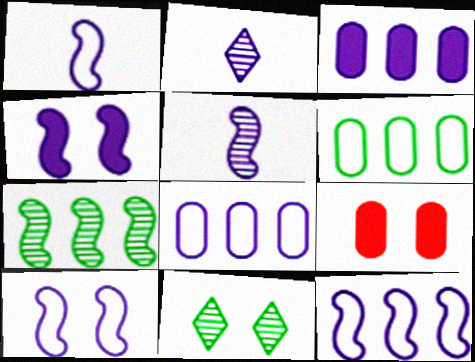[[1, 10, 12], 
[2, 3, 10], 
[2, 4, 8], 
[4, 5, 12], 
[9, 10, 11]]